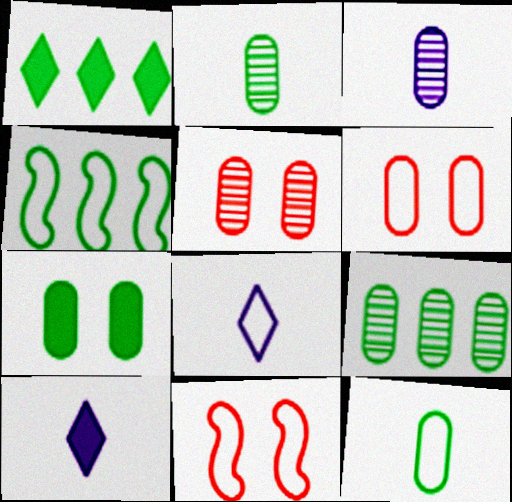[[1, 3, 11], 
[1, 4, 9], 
[3, 5, 9], 
[4, 5, 10], 
[4, 6, 8], 
[7, 9, 12], 
[9, 10, 11]]